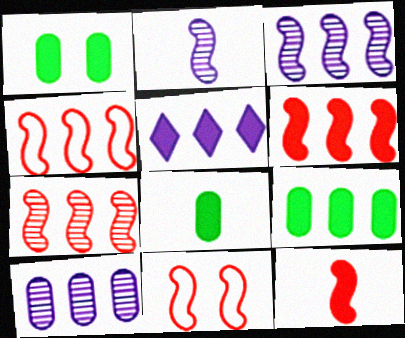[[1, 5, 12], 
[1, 8, 9], 
[4, 6, 7], 
[5, 6, 9], 
[7, 11, 12]]